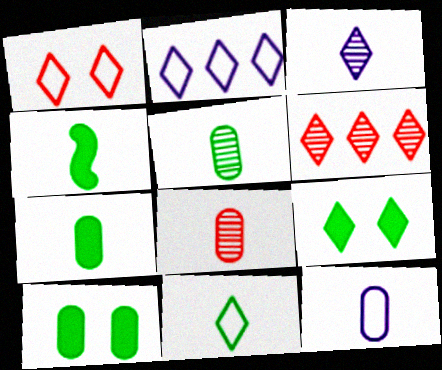[[1, 2, 11], 
[4, 5, 11], 
[7, 8, 12]]